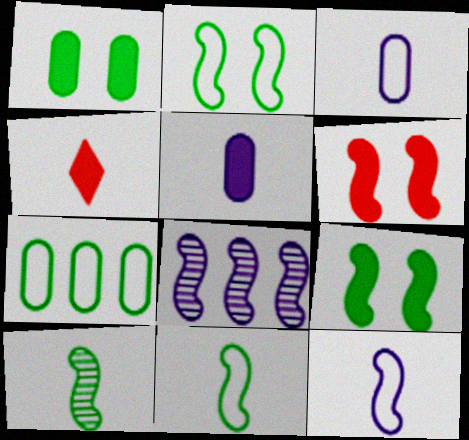[[3, 4, 10], 
[6, 8, 11]]